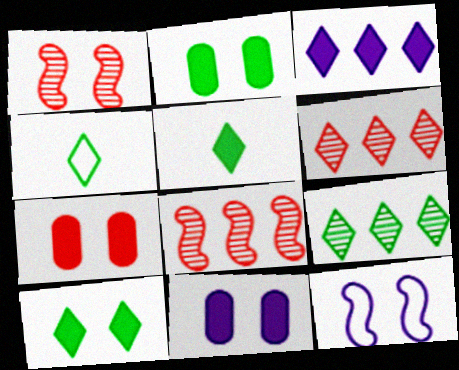[[2, 7, 11], 
[4, 8, 11], 
[4, 9, 10]]